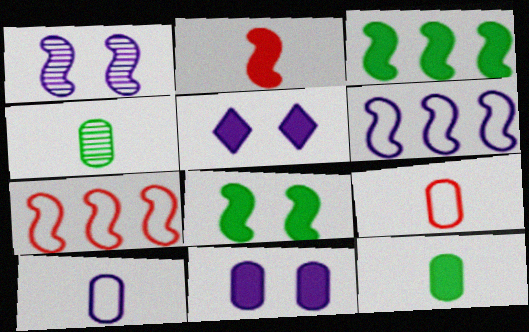[[4, 5, 7]]